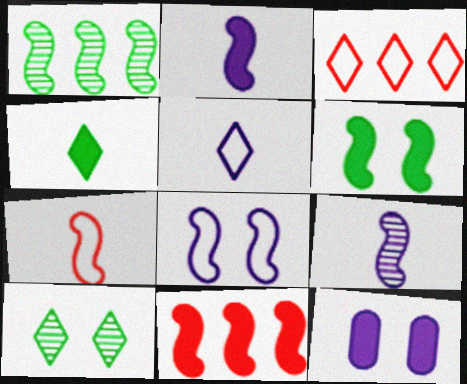[[2, 6, 11], 
[4, 11, 12]]